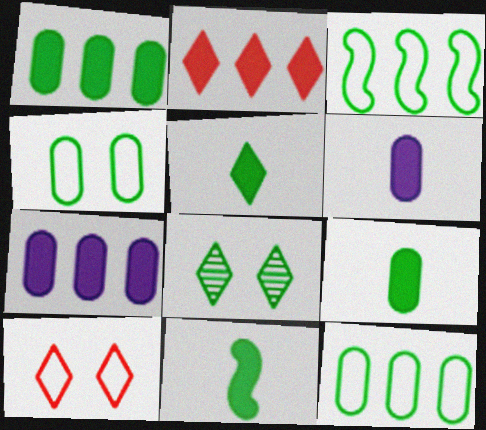[[3, 8, 9], 
[5, 9, 11], 
[8, 11, 12]]